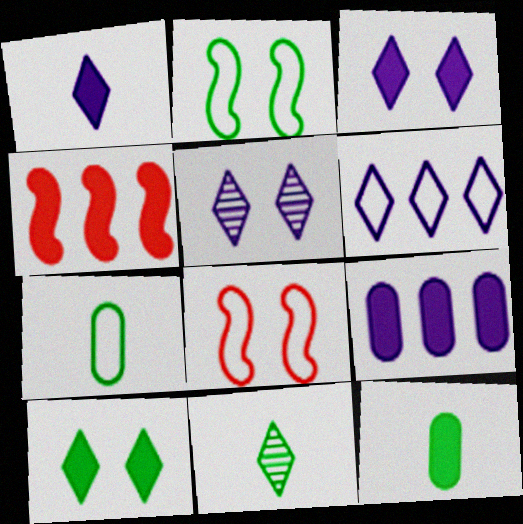[[1, 5, 6], 
[3, 4, 12], 
[4, 5, 7], 
[6, 7, 8], 
[8, 9, 11]]